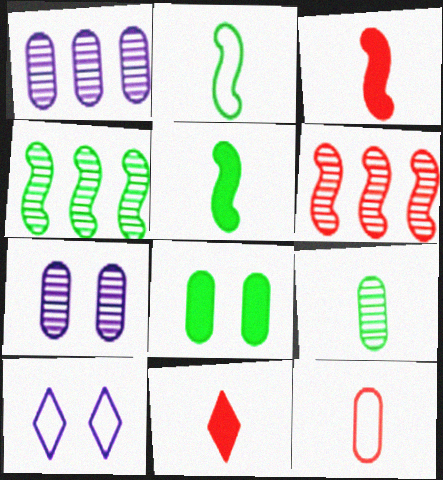[[1, 8, 12]]